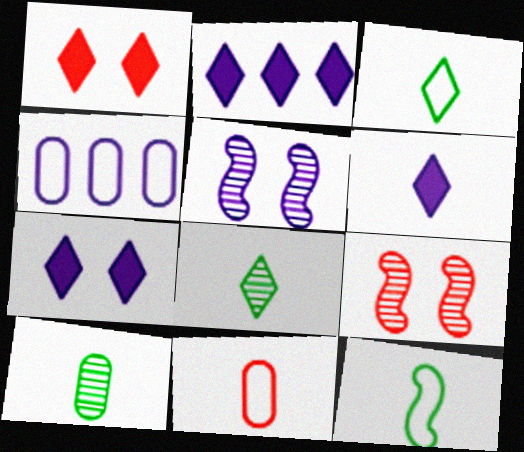[[2, 6, 7], 
[4, 5, 6]]